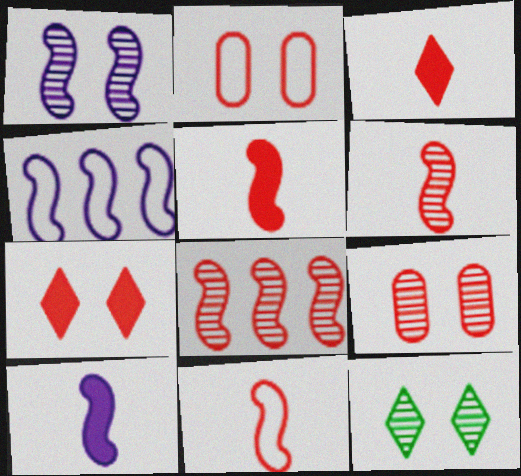[[1, 4, 10], 
[1, 9, 12], 
[2, 3, 8], 
[5, 6, 11]]